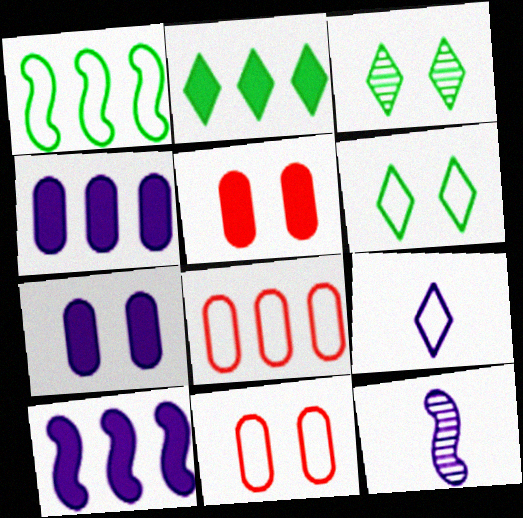[[1, 9, 11], 
[2, 11, 12]]